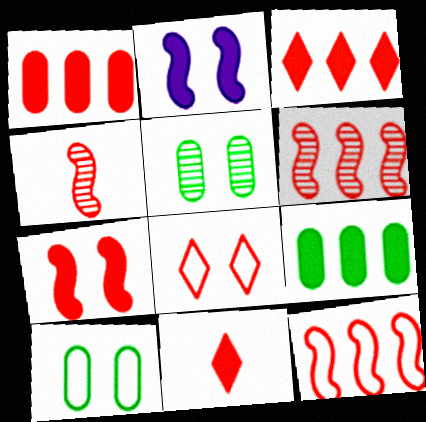[[1, 4, 8], 
[1, 7, 11], 
[2, 5, 8], 
[2, 9, 11], 
[4, 7, 12]]